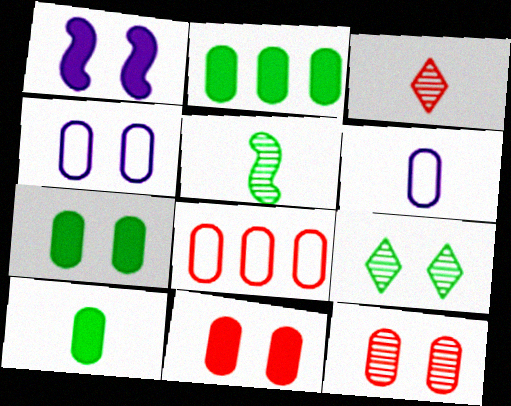[[2, 6, 12], 
[2, 7, 10], 
[4, 7, 12]]